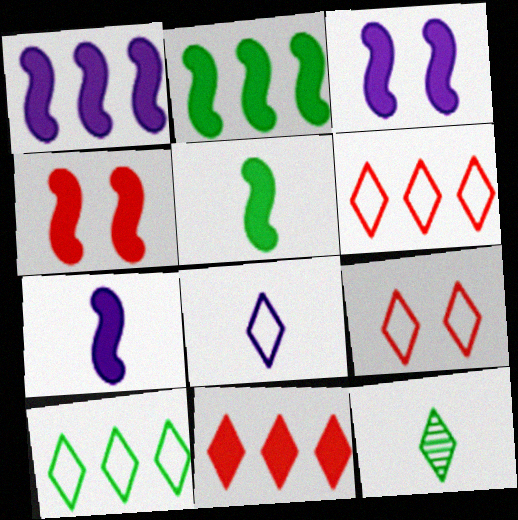[[1, 3, 7], 
[1, 4, 5], 
[2, 4, 7], 
[8, 9, 10]]